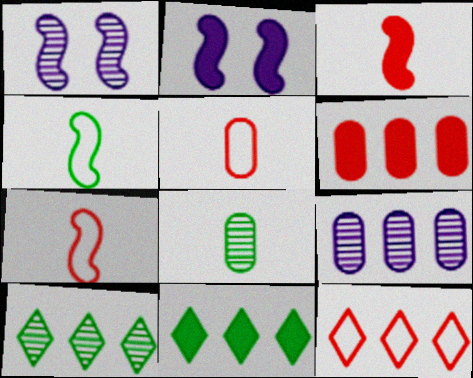[[1, 5, 11], 
[2, 5, 10], 
[2, 8, 12]]